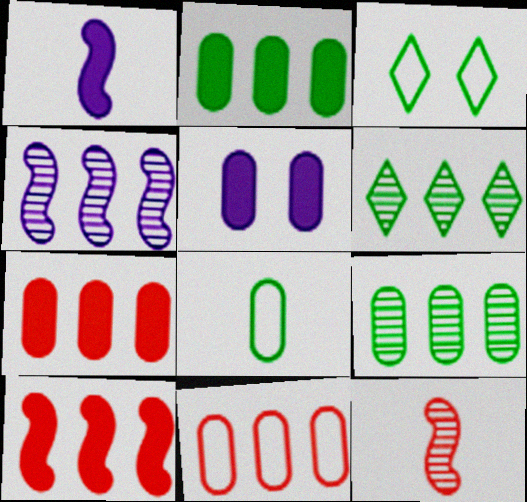[]